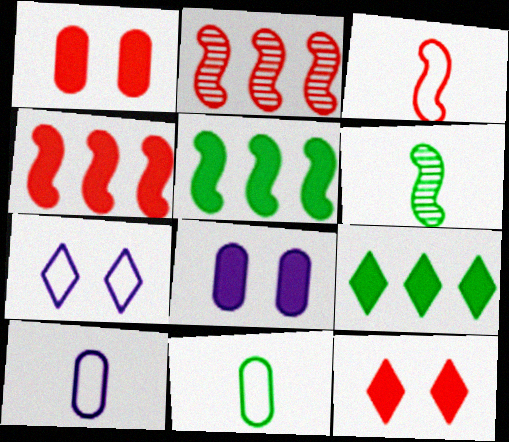[]